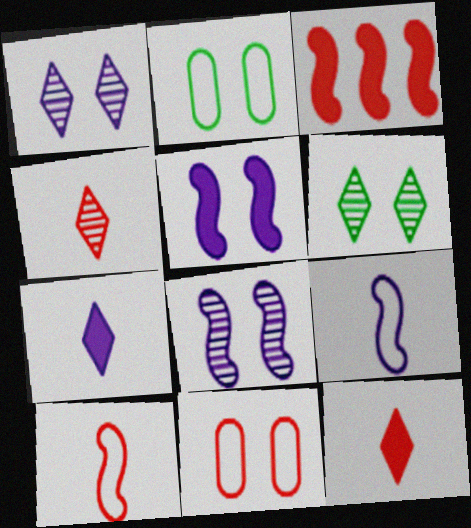[[3, 4, 11], 
[5, 6, 11]]